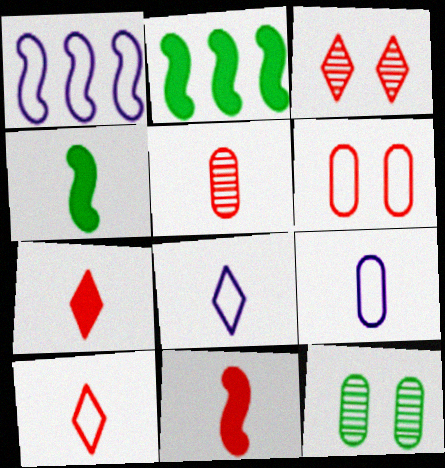[[1, 7, 12], 
[2, 3, 9], 
[4, 5, 8], 
[5, 10, 11]]